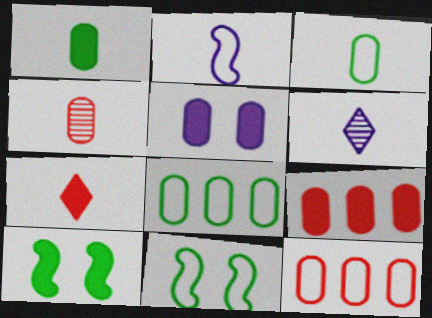[[1, 5, 9], 
[4, 5, 8], 
[6, 9, 11], 
[6, 10, 12]]